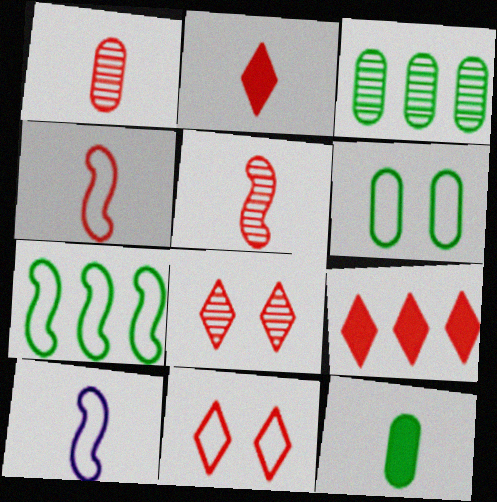[[1, 2, 4], 
[3, 6, 12]]